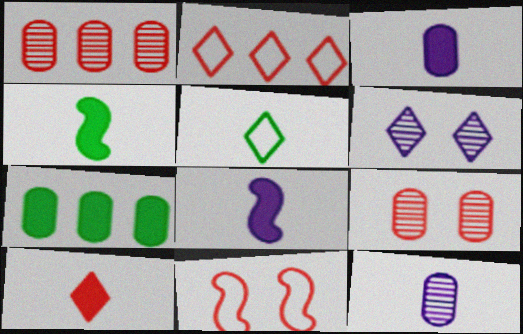[[1, 10, 11], 
[3, 4, 10]]